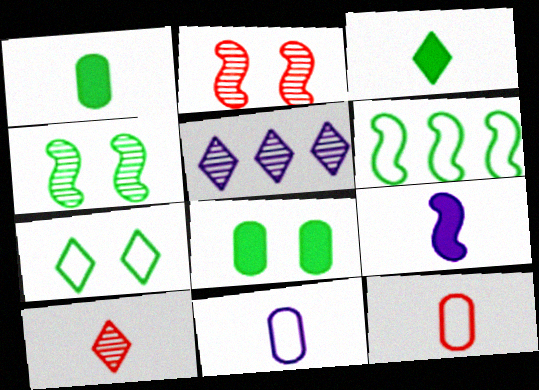[[2, 6, 9], 
[4, 7, 8]]